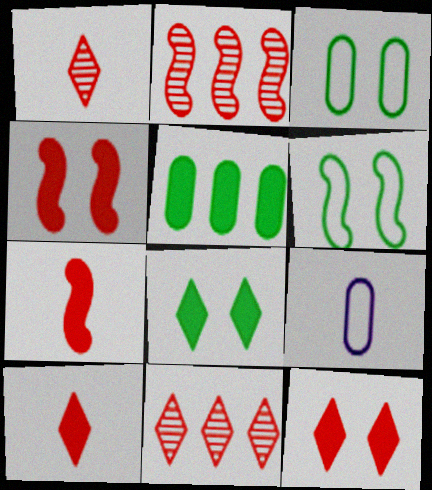[[2, 8, 9]]